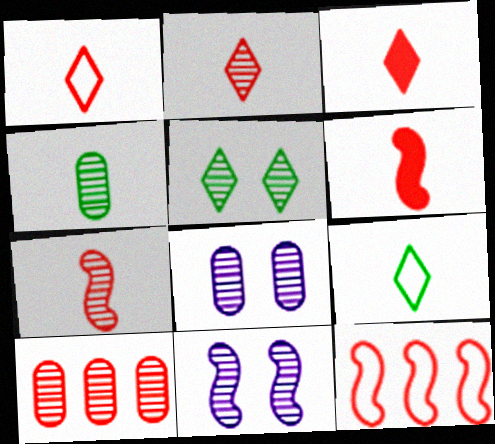[[1, 2, 3], 
[4, 8, 10]]